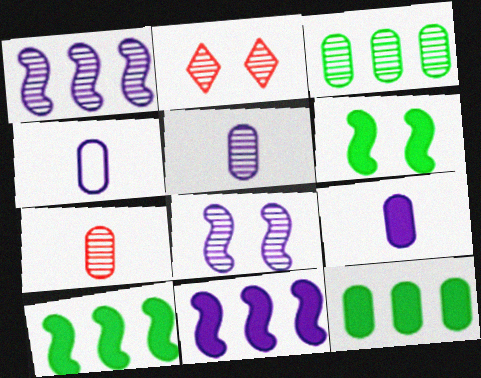[[2, 4, 10], 
[4, 5, 9]]